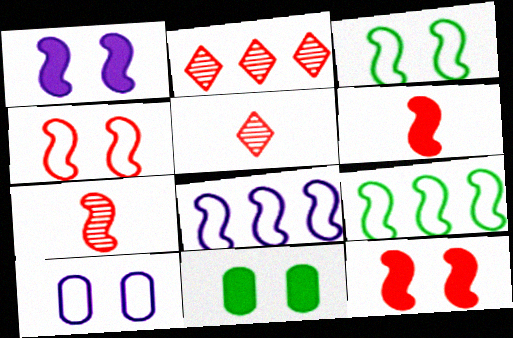[[1, 7, 9], 
[5, 8, 11]]